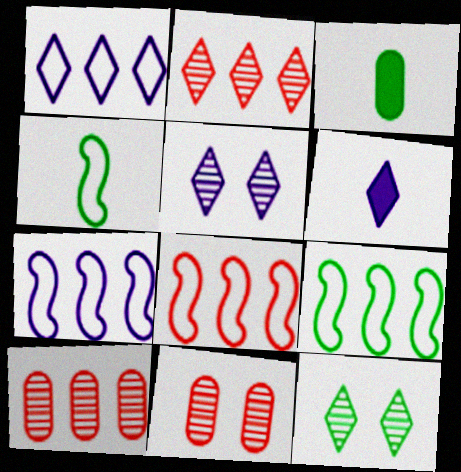[[1, 5, 6], 
[3, 5, 8], 
[3, 9, 12], 
[6, 9, 11], 
[7, 8, 9]]